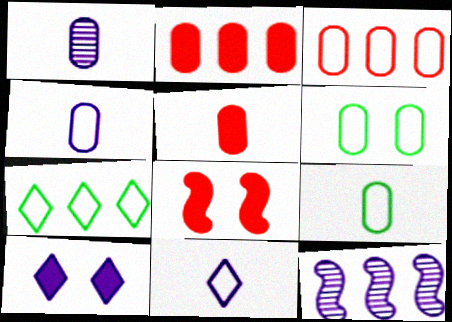[[1, 2, 6], 
[1, 5, 9], 
[1, 7, 8], 
[2, 7, 12], 
[3, 4, 6], 
[4, 10, 12]]